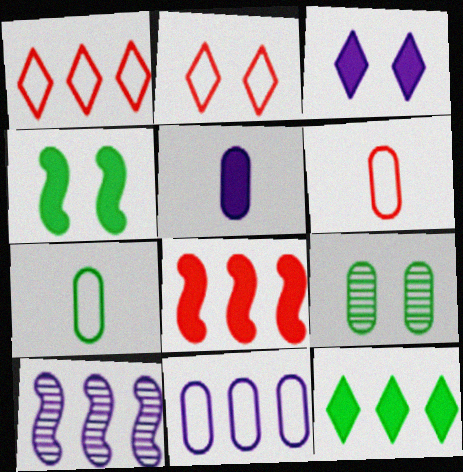[]